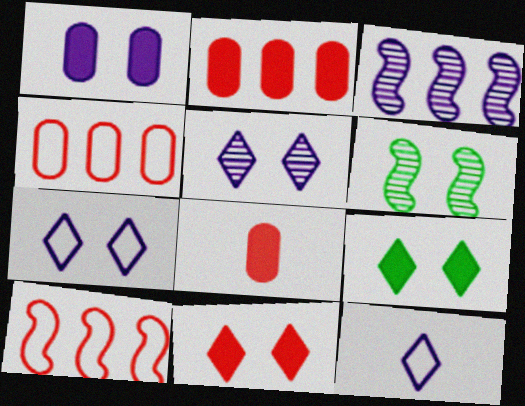[[1, 3, 12], 
[2, 6, 12]]